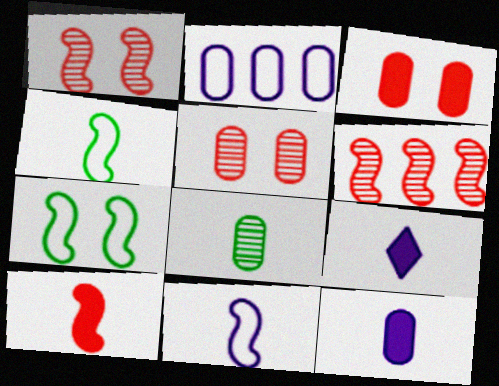[[2, 3, 8]]